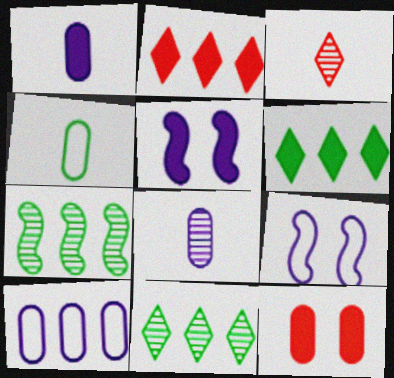[[2, 7, 10]]